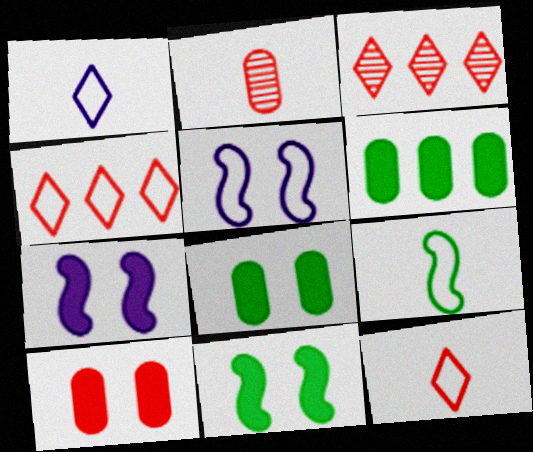[]